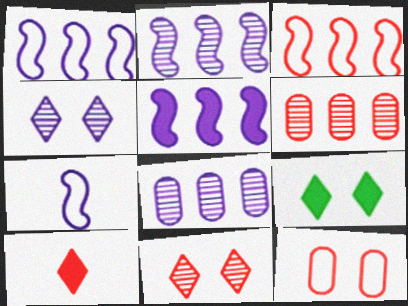[[1, 2, 5], 
[6, 7, 9]]